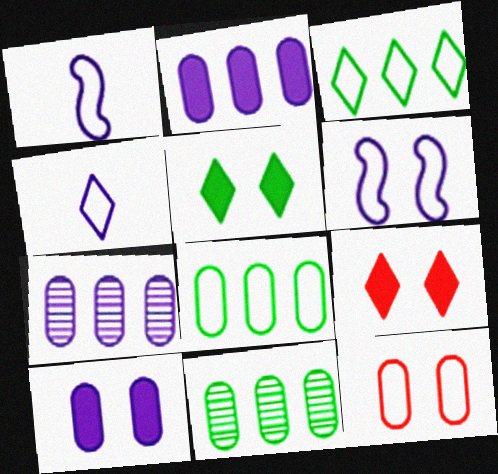[[1, 3, 12], 
[1, 9, 11]]